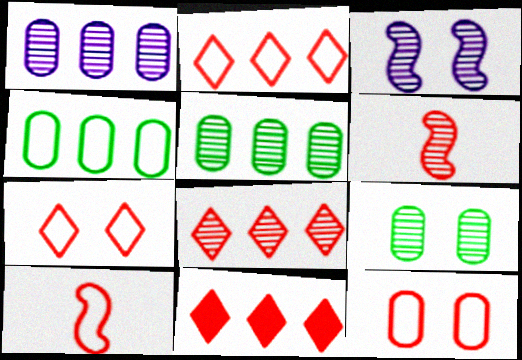[[2, 8, 11], 
[2, 10, 12], 
[6, 11, 12]]